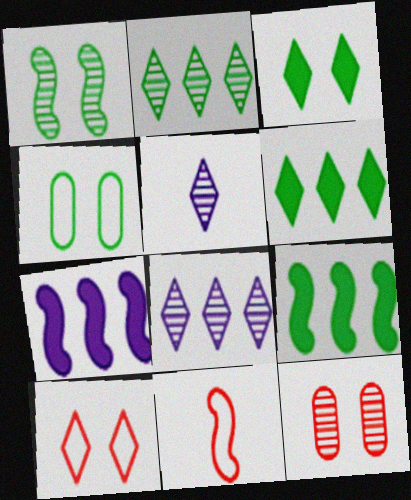[[1, 3, 4], 
[1, 7, 11], 
[5, 6, 10]]